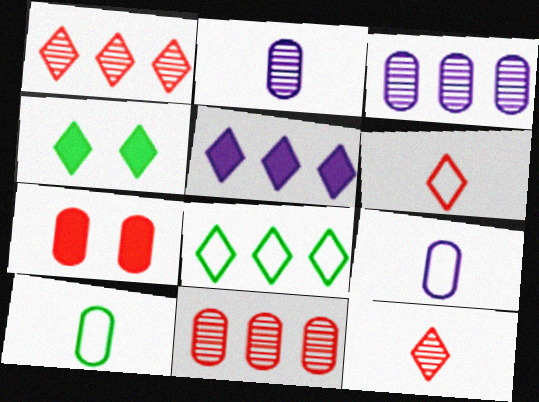[[1, 5, 8], 
[3, 7, 10]]